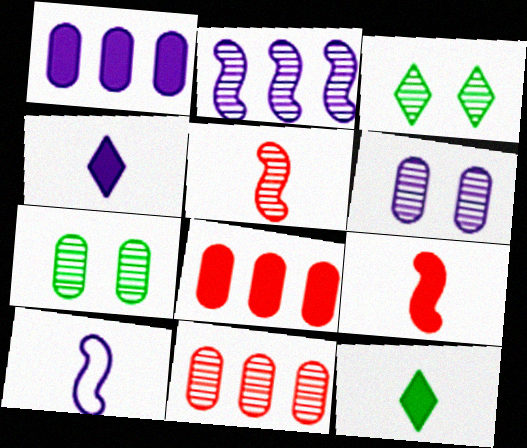[[3, 8, 10]]